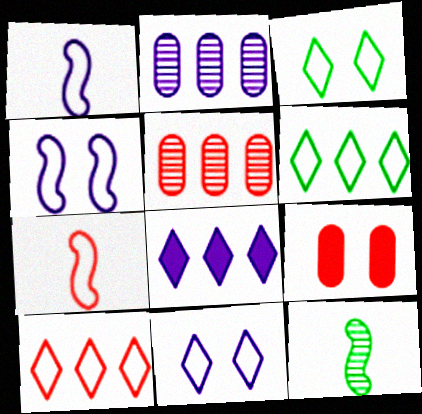[]